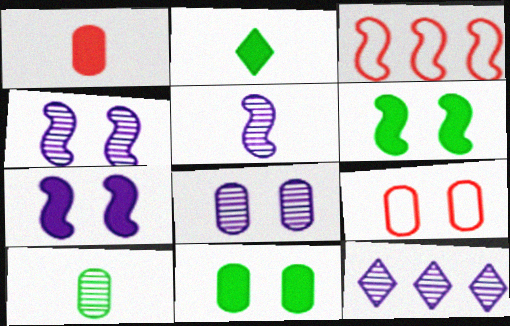[[2, 3, 8], 
[3, 5, 6], 
[5, 8, 12], 
[8, 9, 11]]